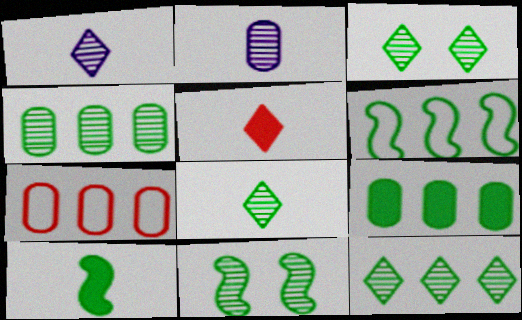[[3, 8, 12], 
[4, 8, 11], 
[6, 9, 12], 
[6, 10, 11]]